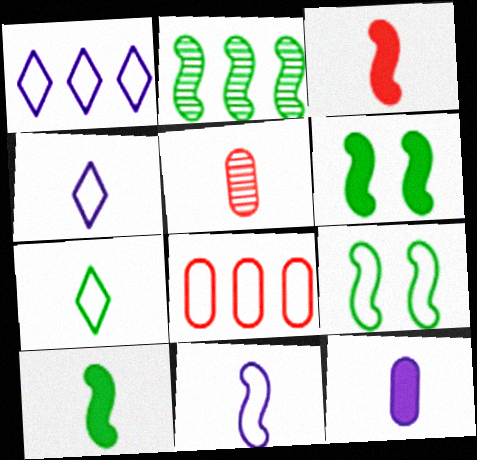[[1, 5, 6], 
[2, 9, 10], 
[4, 5, 10], 
[4, 8, 9]]